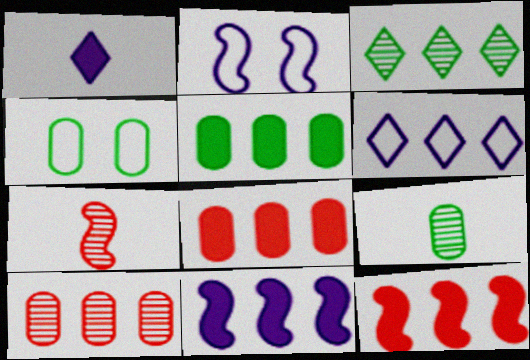[[4, 5, 9]]